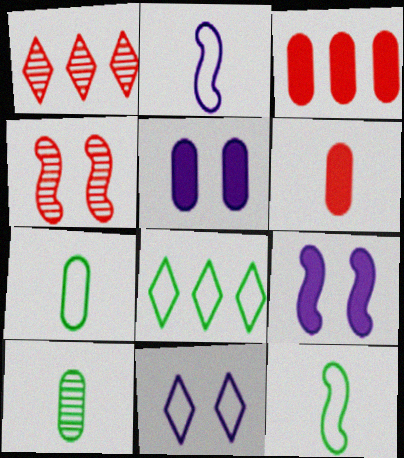[[1, 5, 12], 
[1, 7, 9]]